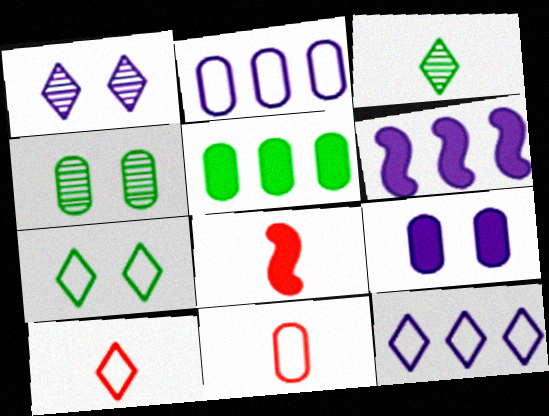[[4, 6, 10], 
[4, 8, 12], 
[7, 10, 12]]